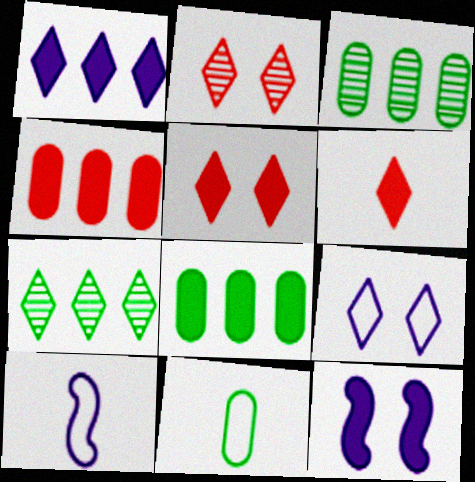[[2, 8, 10], 
[3, 5, 10], 
[6, 7, 9], 
[6, 8, 12]]